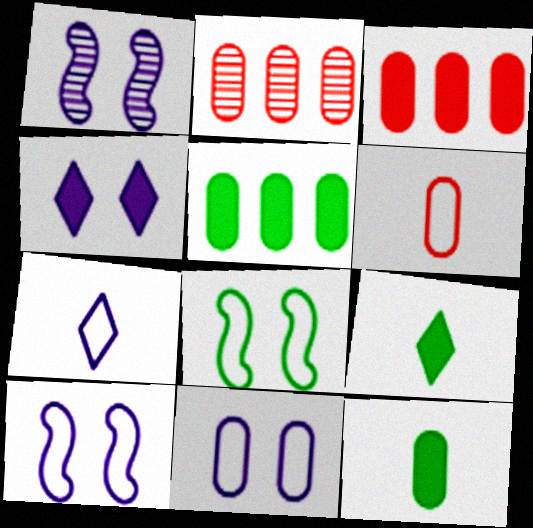[[1, 4, 11], 
[2, 9, 10], 
[2, 11, 12]]